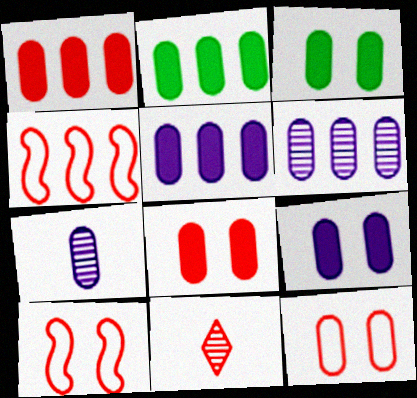[[1, 2, 5], 
[1, 10, 11], 
[2, 7, 12], 
[3, 8, 9], 
[4, 8, 11]]